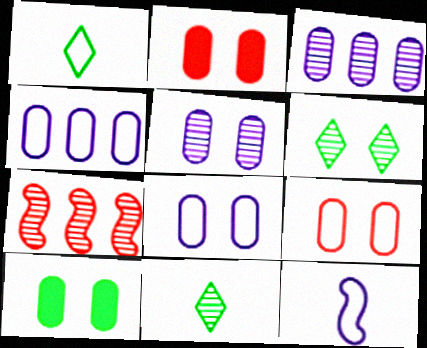[[5, 7, 11], 
[5, 9, 10]]